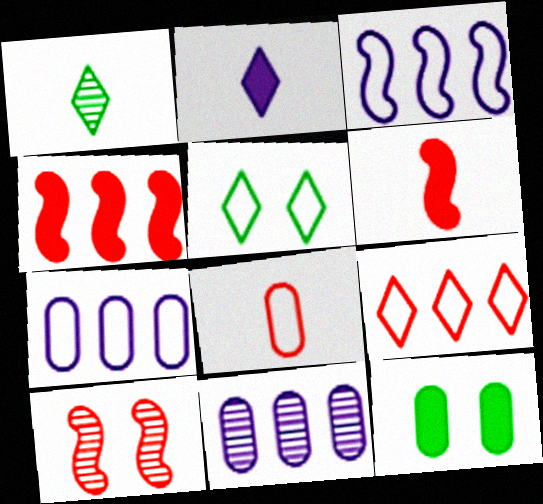[[1, 10, 11], 
[2, 4, 12], 
[3, 5, 8], 
[5, 6, 11], 
[8, 11, 12]]